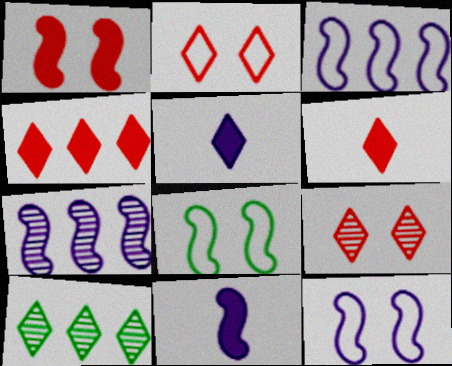[[2, 5, 10], 
[7, 11, 12]]